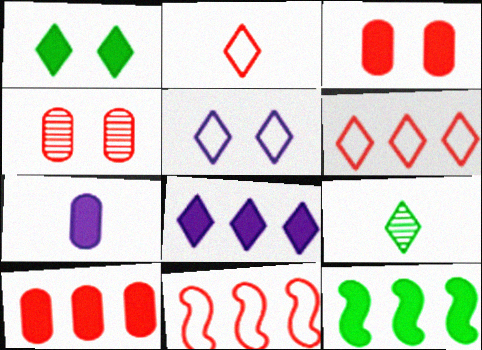[[8, 10, 12]]